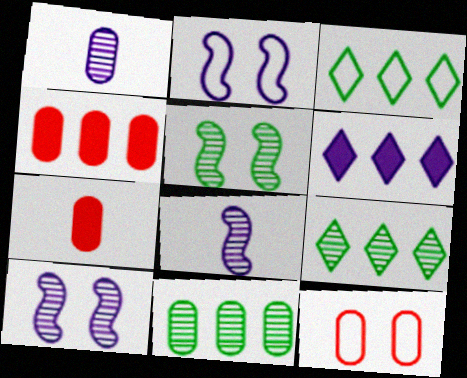[[1, 2, 6], 
[2, 7, 9], 
[3, 7, 10]]